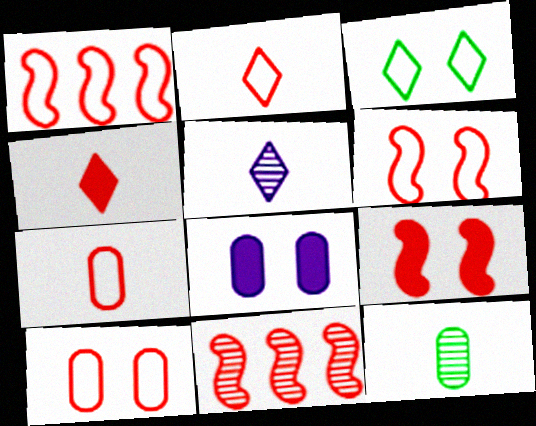[[1, 2, 10], 
[4, 10, 11]]